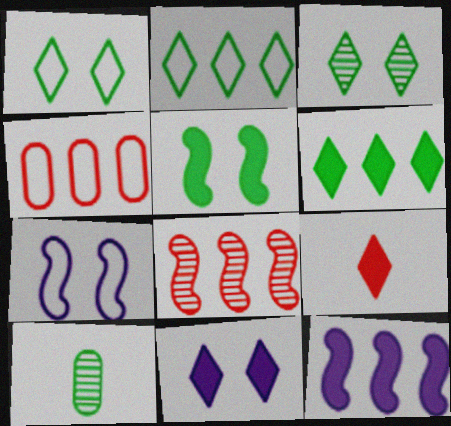[[2, 5, 10], 
[6, 9, 11]]